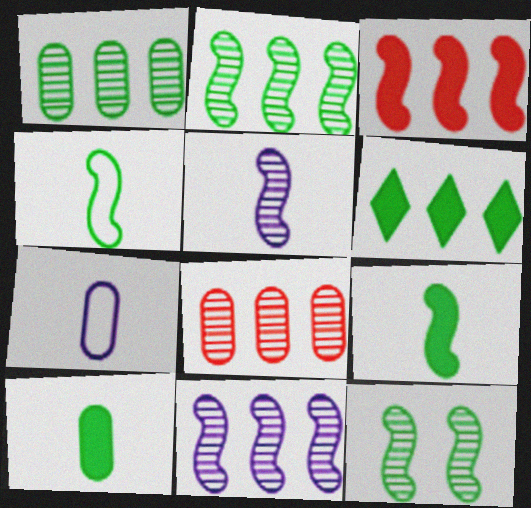[]